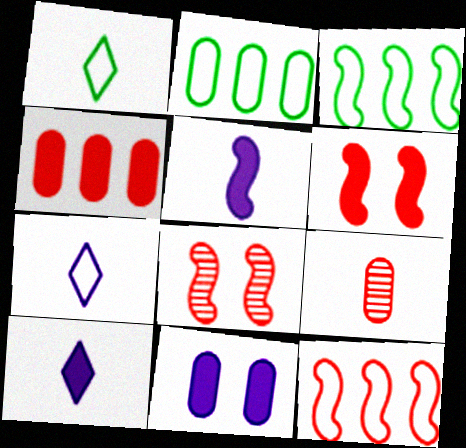[[1, 5, 9], 
[2, 8, 10], 
[2, 9, 11], 
[3, 5, 8]]